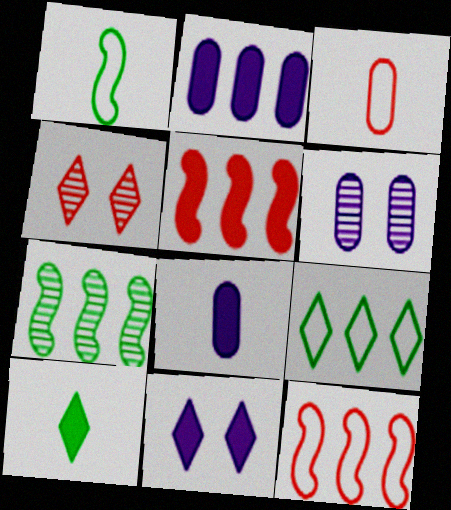[[1, 2, 4], 
[3, 4, 5], 
[3, 7, 11], 
[6, 10, 12]]